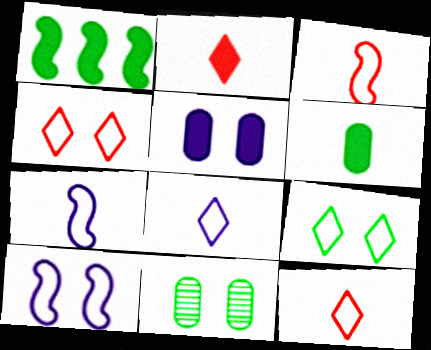[[1, 2, 5]]